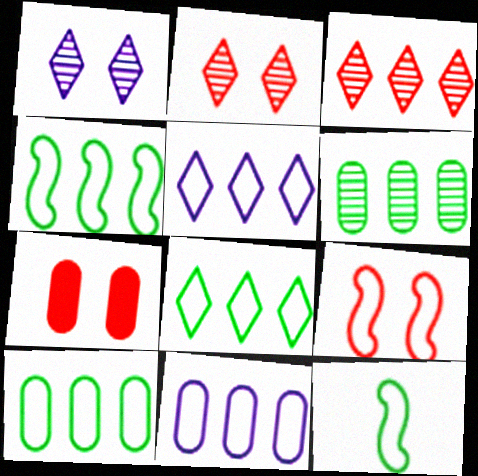[[2, 7, 9], 
[4, 8, 10]]